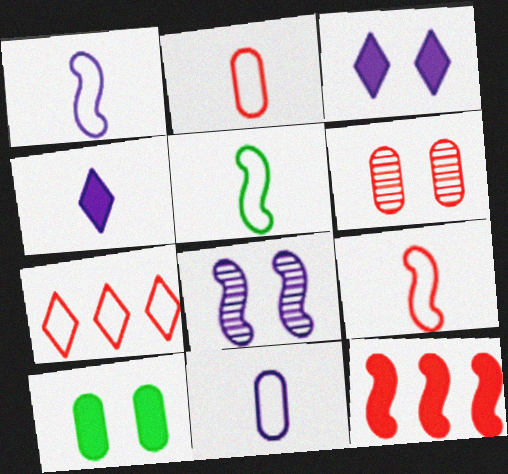[[1, 5, 9], 
[4, 10, 12], 
[5, 8, 12]]